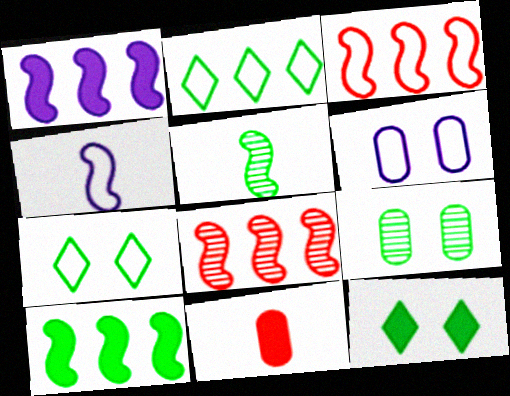[[1, 11, 12]]